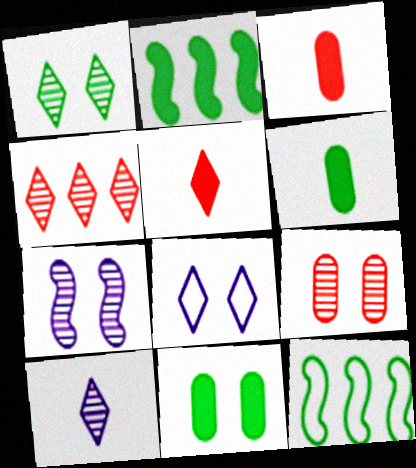[[1, 4, 10], 
[1, 6, 12], 
[1, 7, 9]]